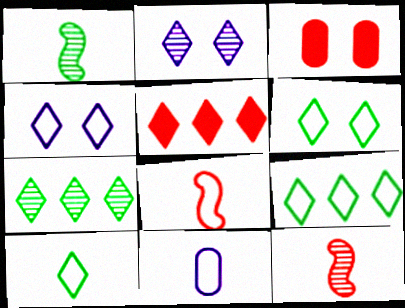[[2, 5, 10], 
[6, 9, 10], 
[8, 10, 11]]